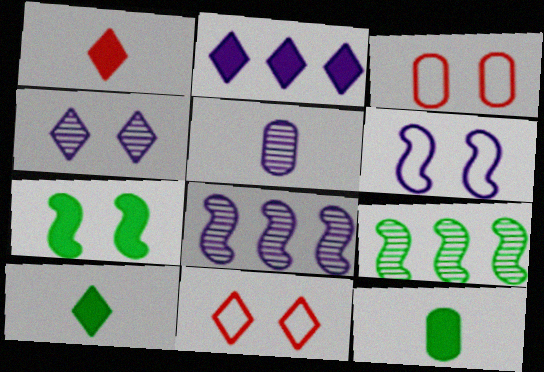[[2, 5, 6], 
[3, 4, 7], 
[3, 8, 10], 
[4, 5, 8], 
[8, 11, 12]]